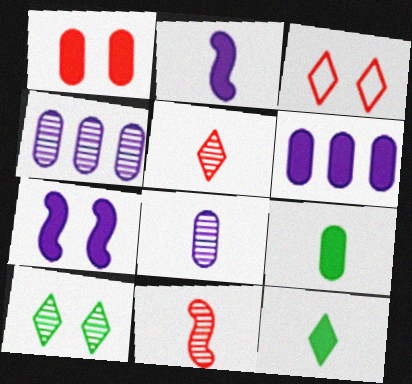[[1, 6, 9], 
[4, 10, 11]]